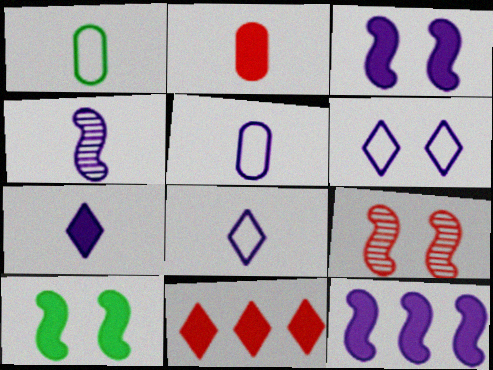[[4, 5, 7]]